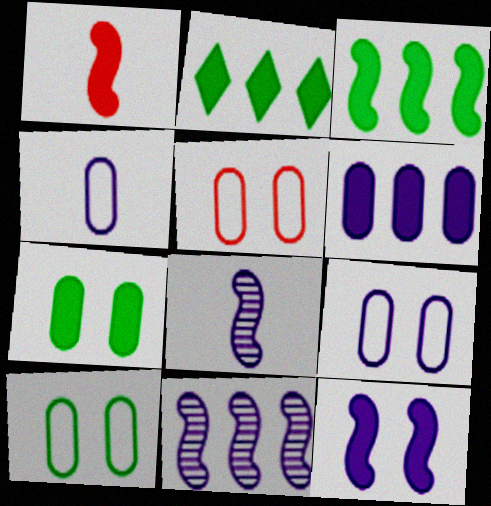[[1, 3, 12], 
[2, 5, 8], 
[5, 9, 10]]